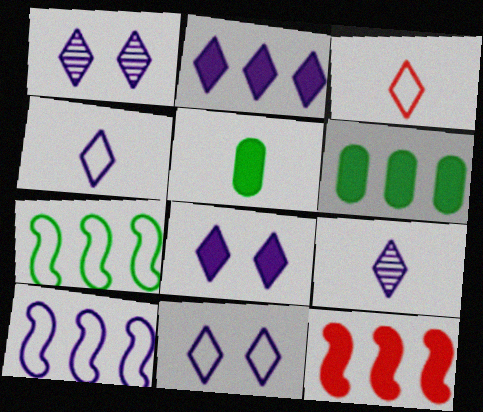[[1, 2, 4], 
[1, 8, 11], 
[2, 6, 12], 
[2, 9, 11], 
[5, 8, 12]]